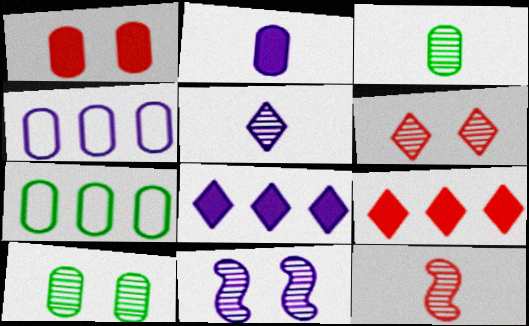[[1, 3, 4], 
[3, 5, 12], 
[6, 10, 11]]